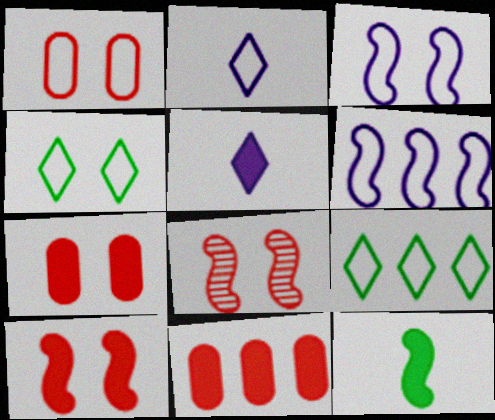[[1, 3, 4], 
[6, 8, 12]]